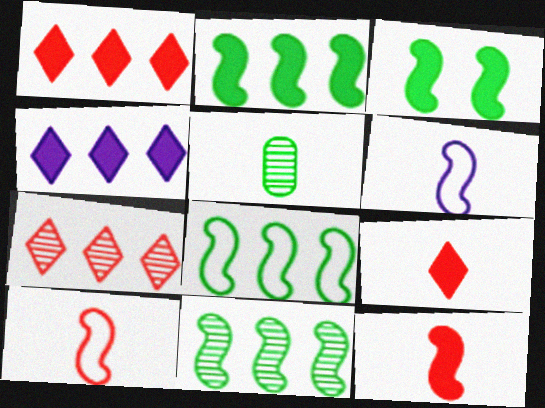[[2, 8, 11], 
[5, 6, 9]]